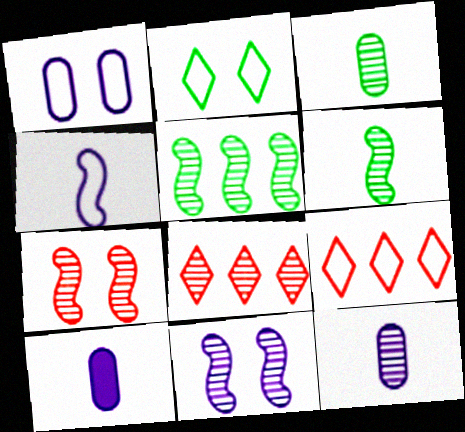[[3, 8, 11]]